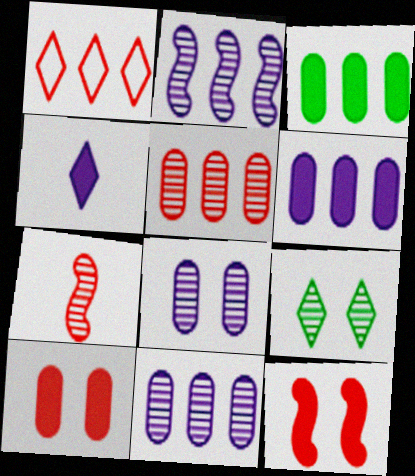[[1, 2, 3], 
[1, 4, 9], 
[1, 7, 10], 
[3, 4, 12], 
[7, 9, 11]]